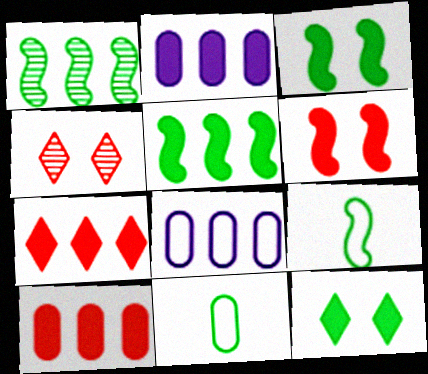[[1, 3, 9], 
[1, 7, 8], 
[1, 11, 12], 
[2, 4, 9], 
[2, 5, 7]]